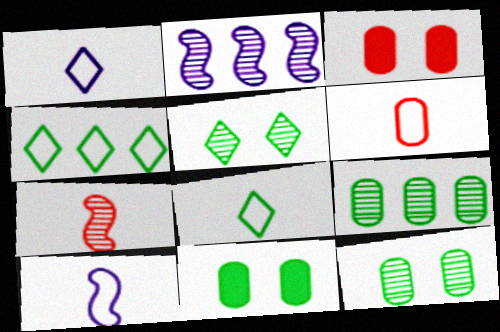[[2, 3, 8], 
[6, 8, 10]]